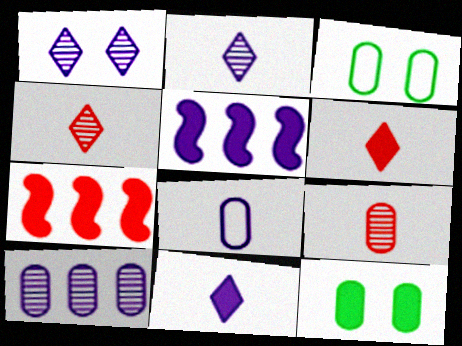[[1, 5, 8], 
[2, 3, 7], 
[3, 4, 5], 
[5, 6, 12], 
[7, 11, 12]]